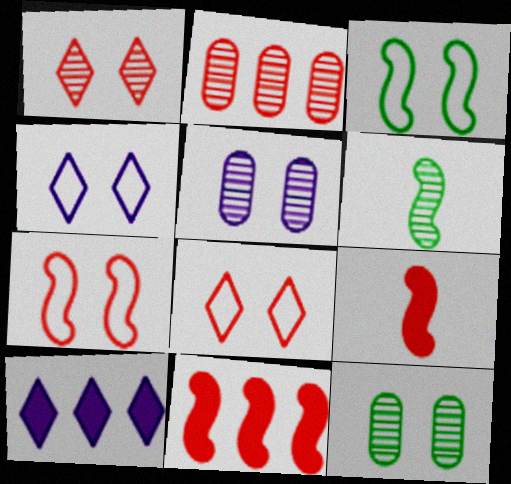[[2, 8, 9]]